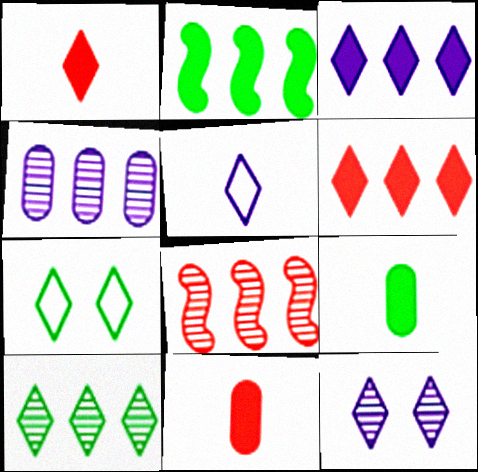[[3, 5, 12], 
[4, 8, 10]]